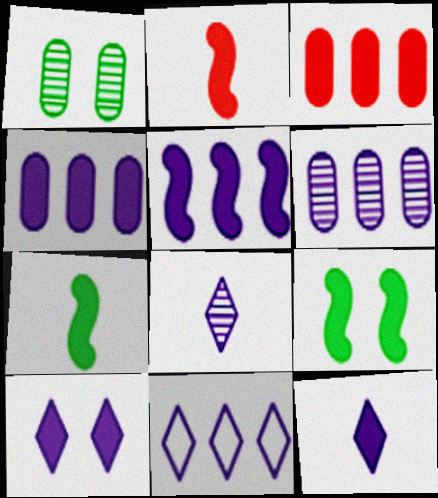[[1, 2, 11], 
[2, 5, 9], 
[3, 7, 10], 
[3, 9, 12], 
[5, 6, 11], 
[8, 10, 11]]